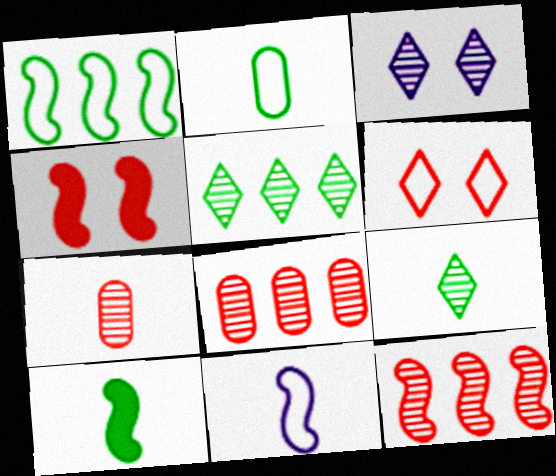[[2, 9, 10]]